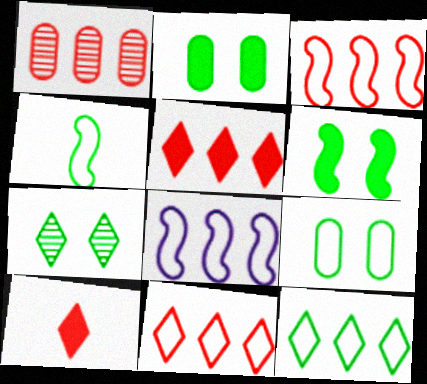[[1, 3, 5], 
[4, 9, 12], 
[6, 7, 9]]